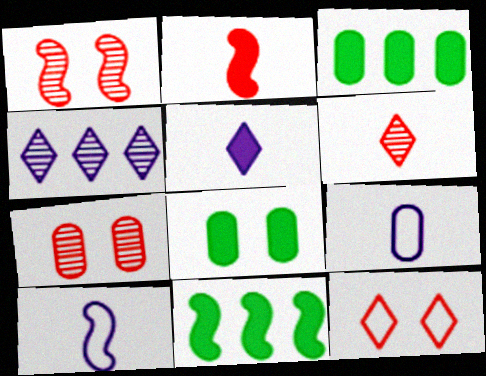[[1, 10, 11], 
[3, 7, 9]]